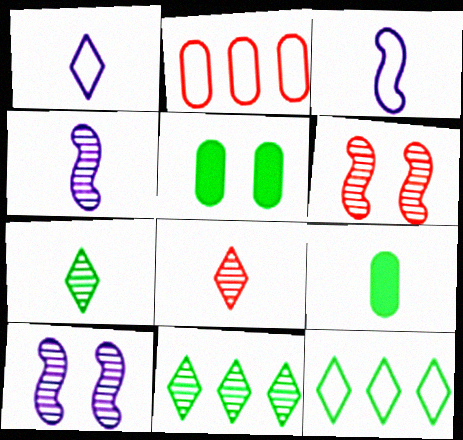[[3, 8, 9]]